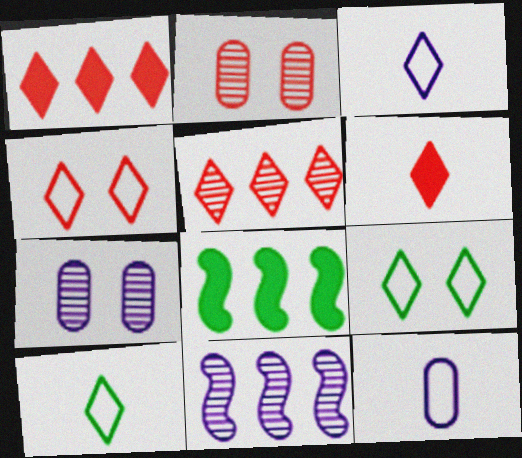[[2, 3, 8], 
[4, 5, 6]]